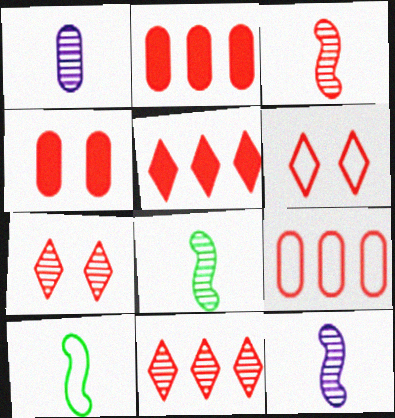[[2, 3, 6], 
[3, 8, 12]]